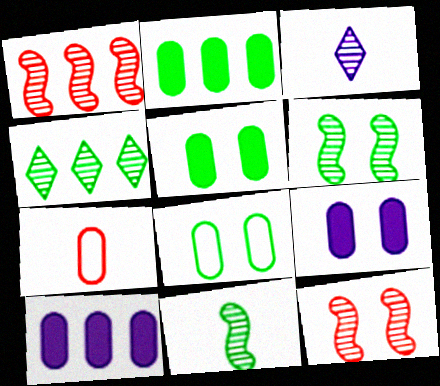[]